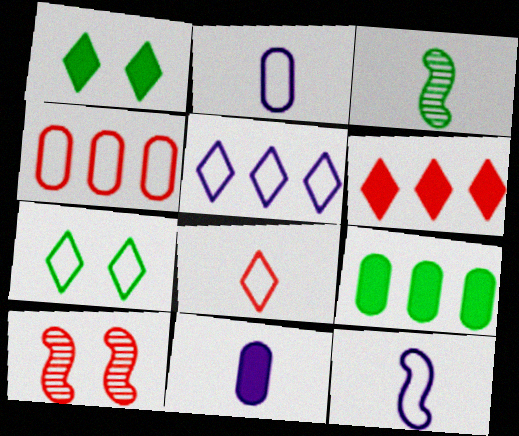[[3, 7, 9], 
[3, 8, 11], 
[4, 7, 12], 
[5, 7, 8]]